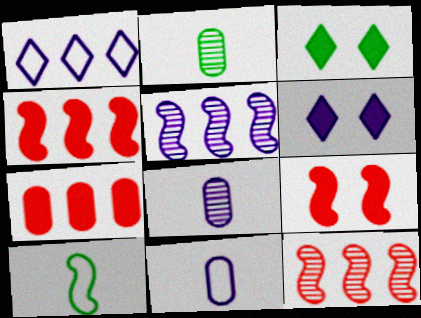[[1, 2, 9], 
[3, 11, 12], 
[5, 6, 11], 
[5, 9, 10]]